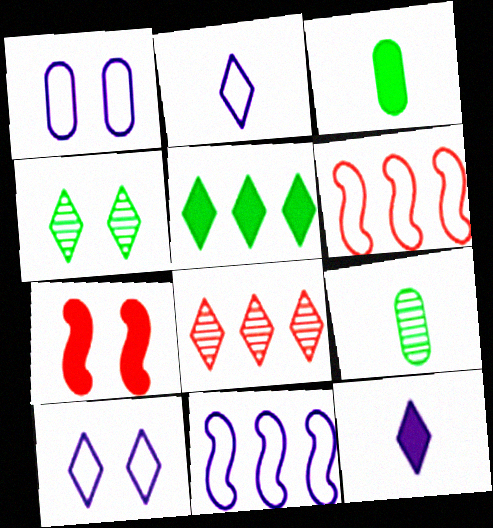[[1, 2, 11], 
[1, 4, 7]]